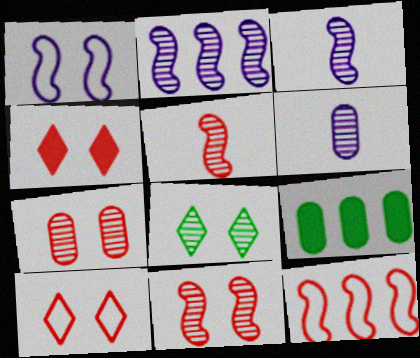[[3, 9, 10]]